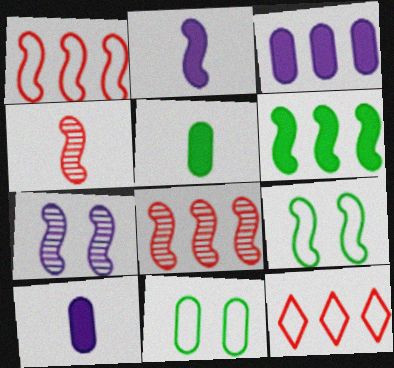[[2, 8, 9], 
[5, 7, 12]]